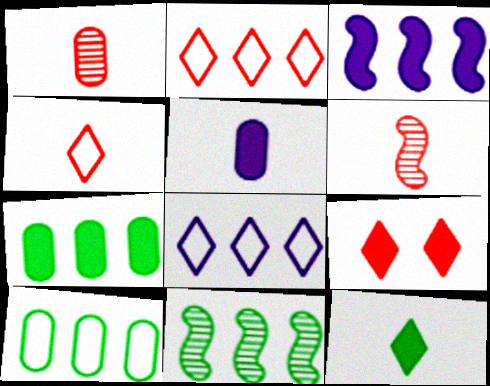[]